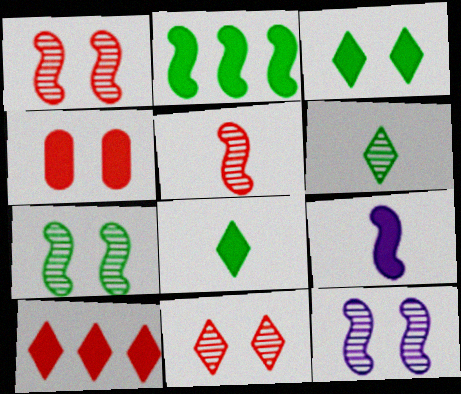[[1, 7, 12]]